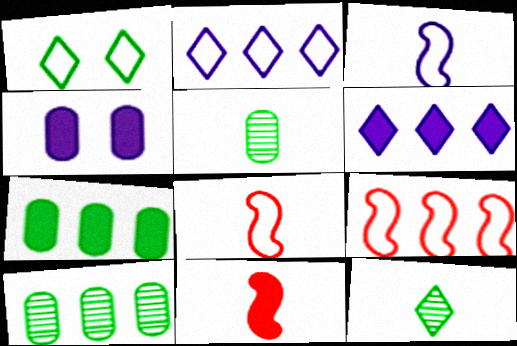[[4, 9, 12], 
[6, 9, 10]]